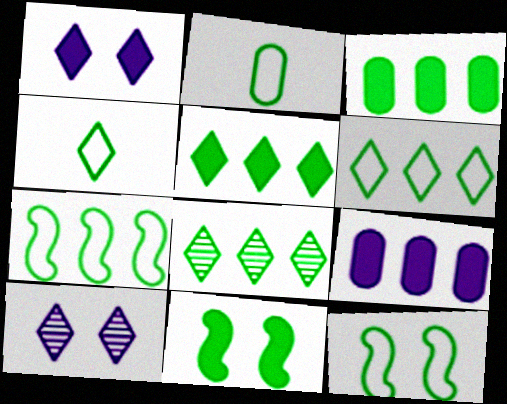[[2, 6, 12], 
[2, 8, 11], 
[3, 7, 8], 
[5, 6, 8]]